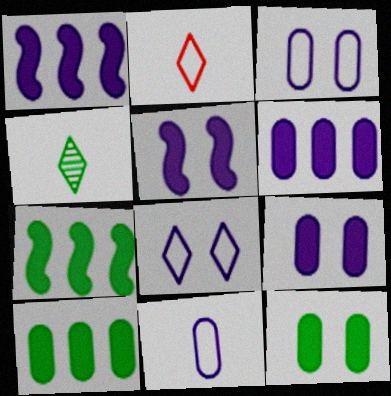[]